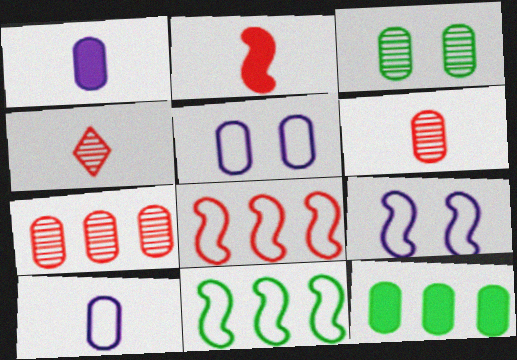[[4, 9, 12], 
[5, 6, 12]]